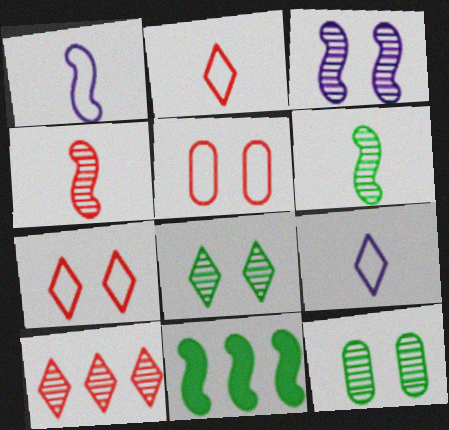[]